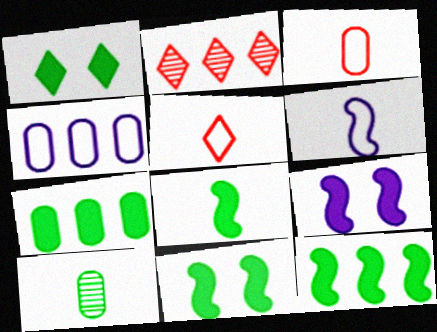[[1, 7, 8], 
[2, 4, 12], 
[8, 11, 12]]